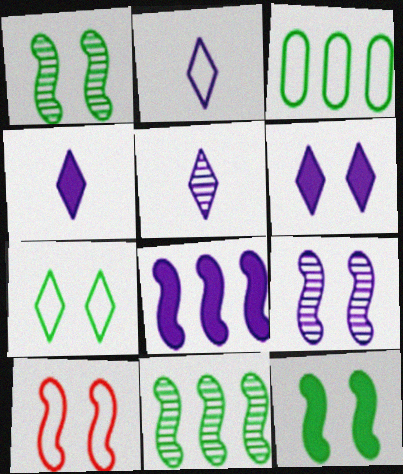[[2, 3, 10], 
[2, 4, 5], 
[9, 10, 12]]